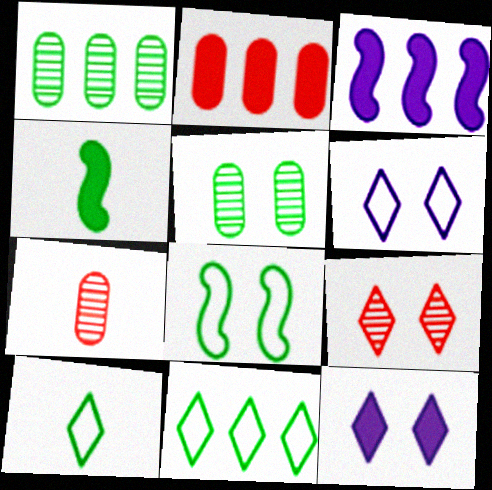[[2, 4, 12], 
[4, 5, 11]]